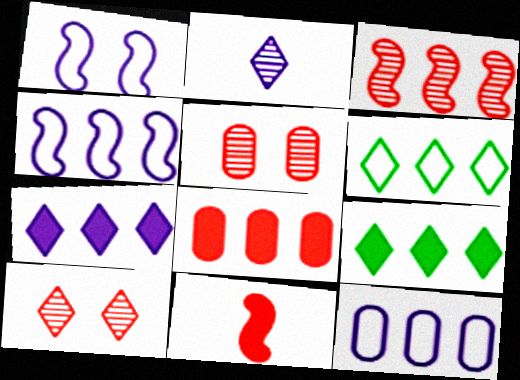[[3, 9, 12]]